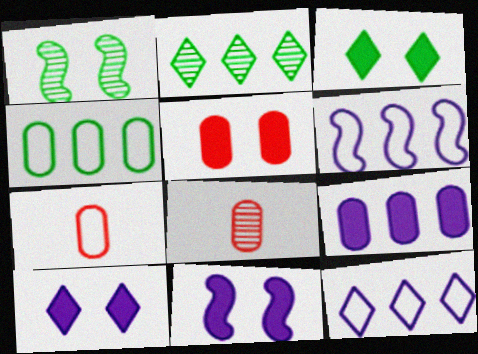[[2, 7, 11], 
[3, 5, 11], 
[3, 6, 8]]